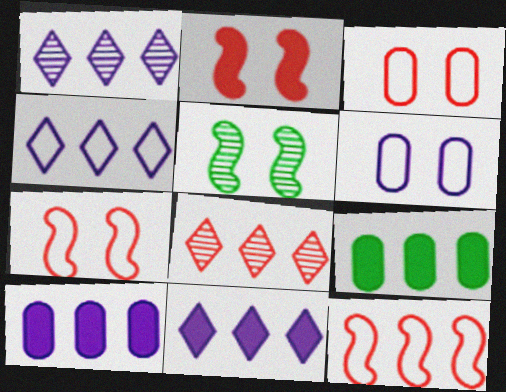[[1, 4, 11], 
[1, 9, 12]]